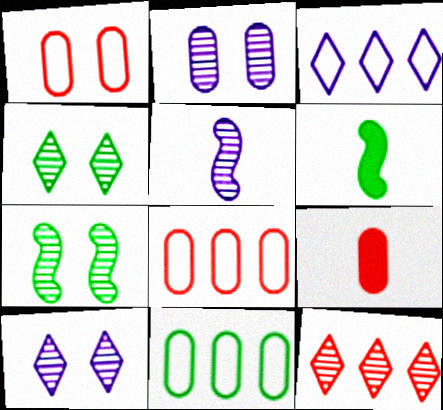[[2, 9, 11], 
[3, 7, 9], 
[4, 6, 11], 
[6, 8, 10]]